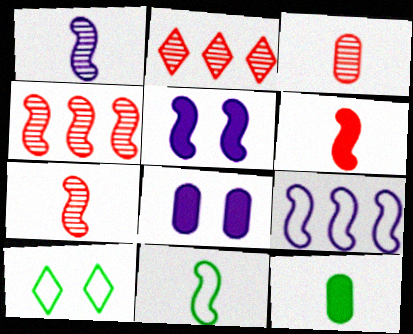[[1, 5, 9], 
[1, 6, 11], 
[2, 8, 11], 
[4, 5, 11]]